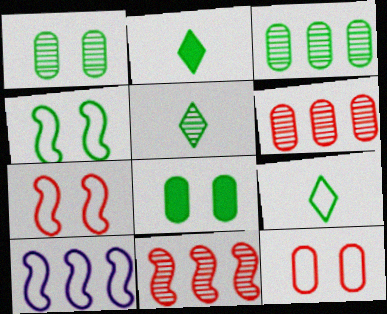[[2, 3, 4], 
[2, 5, 9], 
[9, 10, 12]]